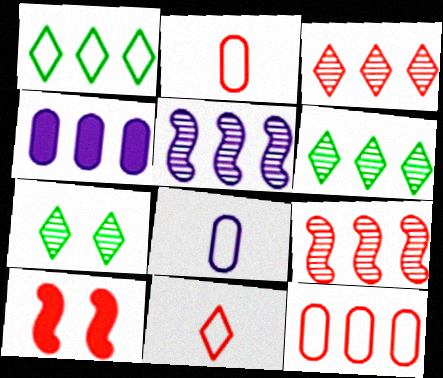[[1, 4, 9], 
[2, 3, 10], 
[6, 8, 10]]